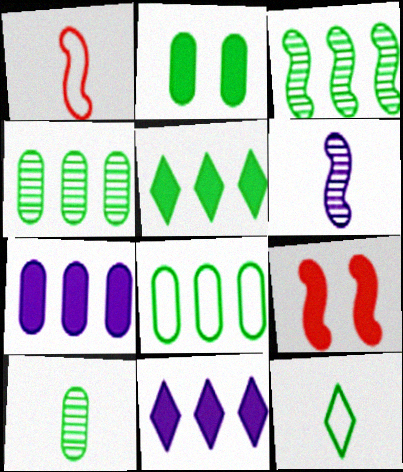[[2, 3, 12], 
[2, 8, 10], 
[3, 5, 8]]